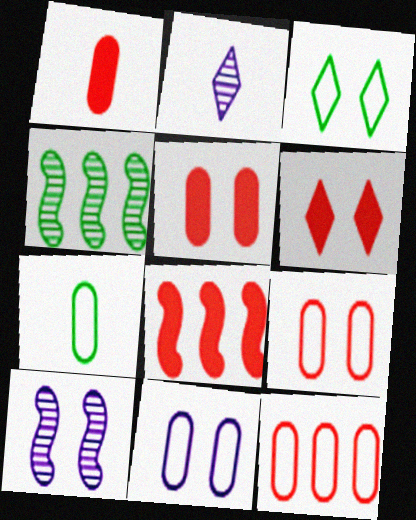[[1, 6, 8], 
[3, 5, 10], 
[7, 11, 12]]